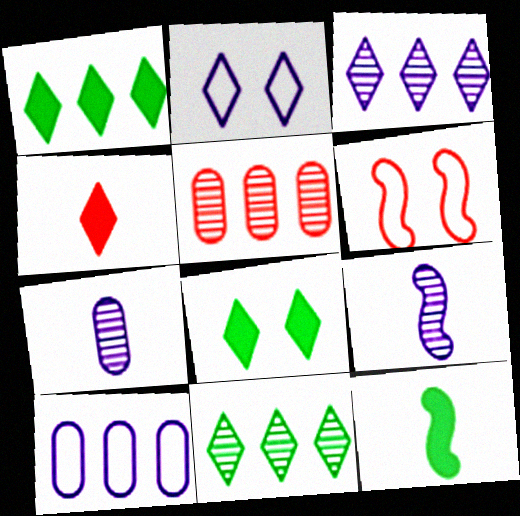[[1, 6, 7], 
[2, 4, 11], 
[2, 5, 12], 
[4, 5, 6]]